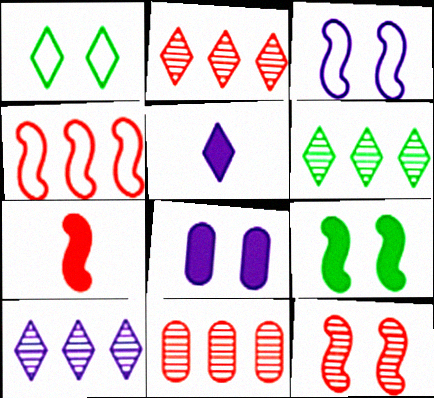[[1, 2, 5], 
[1, 8, 12], 
[2, 6, 10], 
[3, 9, 12], 
[4, 7, 12]]